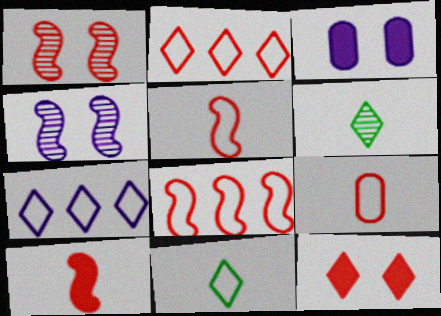[[1, 8, 10], 
[3, 6, 8], 
[6, 7, 12]]